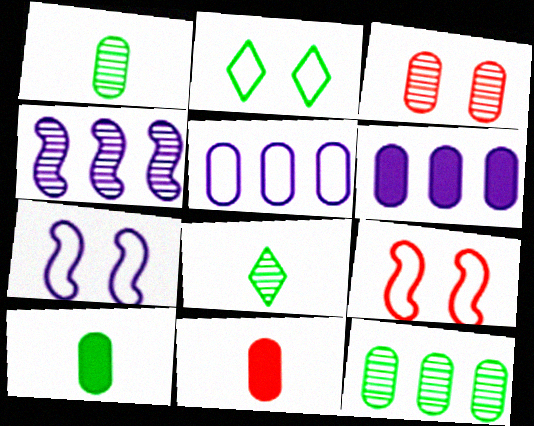[[2, 4, 11], 
[3, 4, 8], 
[3, 5, 10], 
[6, 8, 9]]